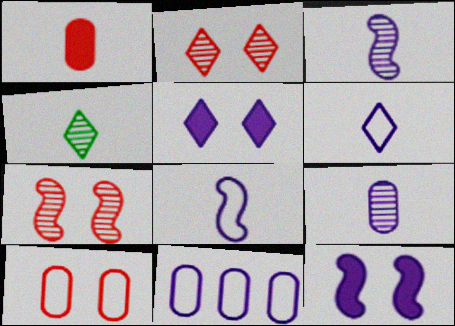[[1, 4, 8], 
[3, 5, 11]]